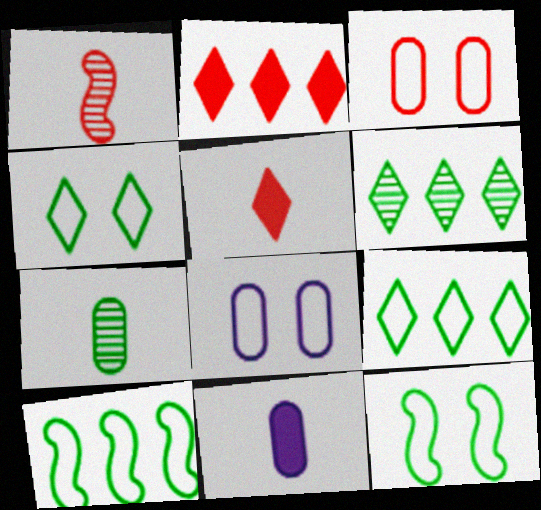[[1, 2, 3]]